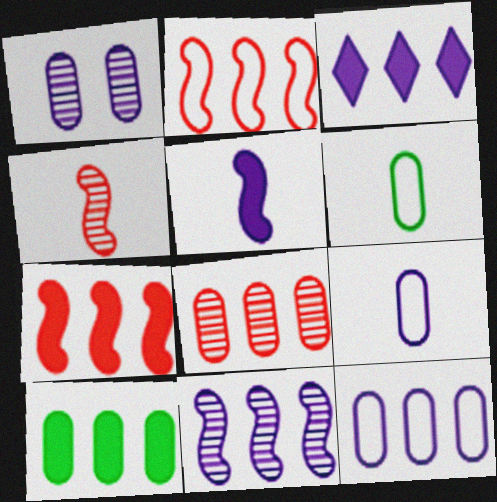[[3, 7, 10], 
[3, 11, 12], 
[8, 10, 12]]